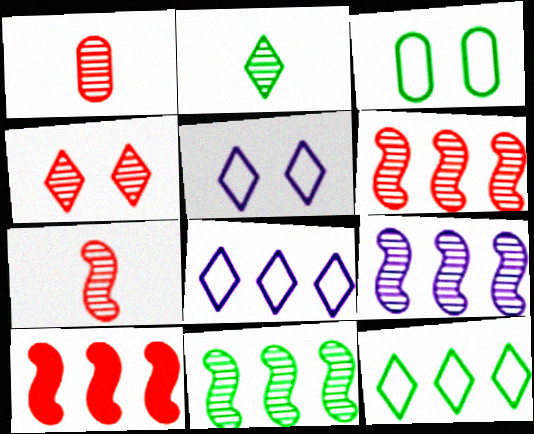[[1, 4, 6], 
[6, 9, 11]]